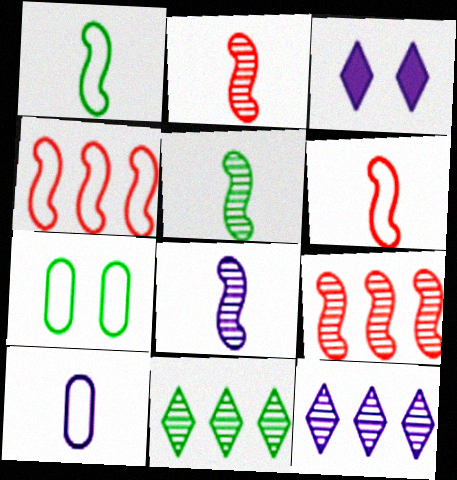[[2, 5, 8]]